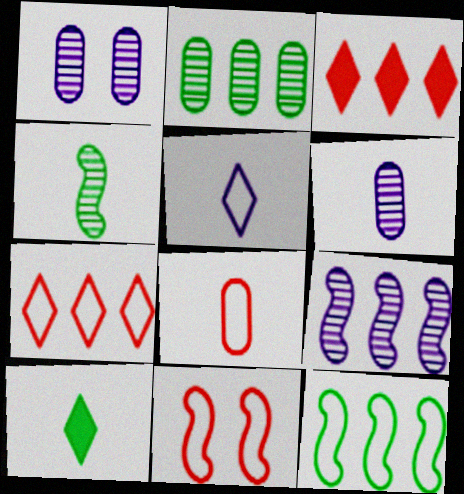[[7, 8, 11]]